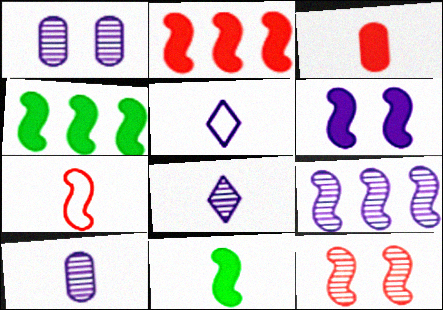[[1, 8, 9], 
[2, 6, 11], 
[2, 7, 12]]